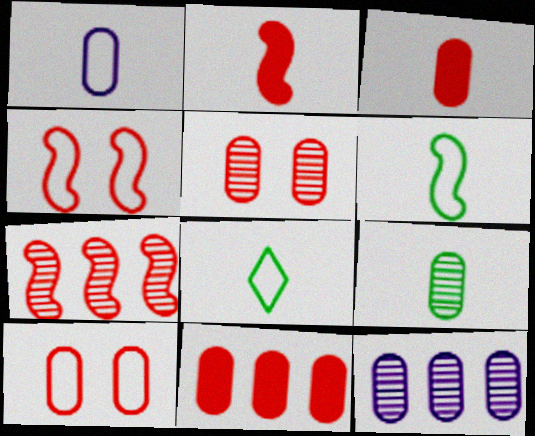[[1, 3, 9], 
[2, 4, 7], 
[5, 9, 12]]